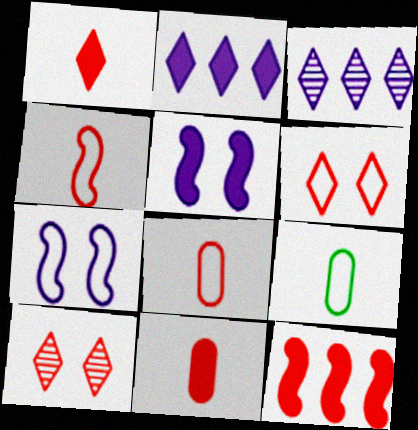[[8, 10, 12]]